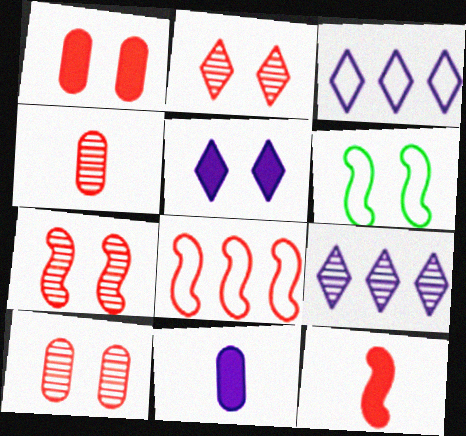[[2, 7, 10], 
[5, 6, 10], 
[7, 8, 12]]